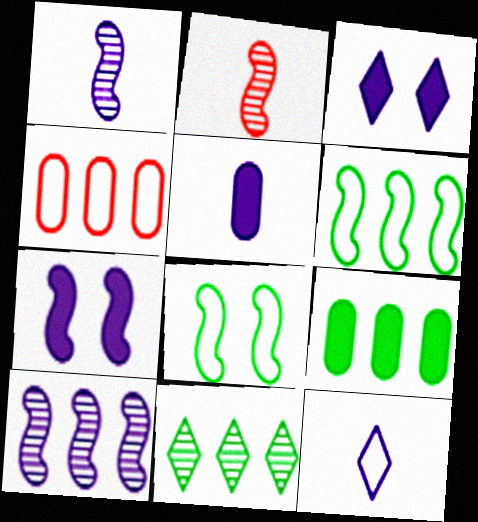[[1, 5, 12], 
[2, 6, 7], 
[4, 8, 12], 
[6, 9, 11]]